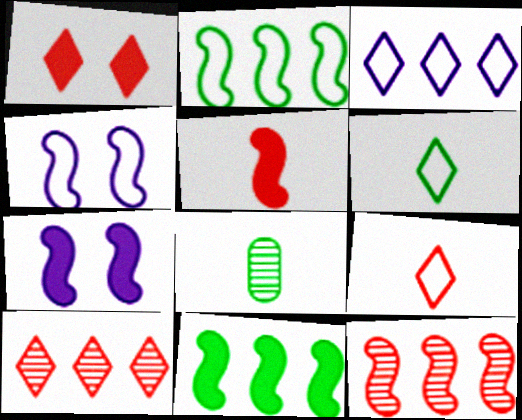[[1, 9, 10], 
[5, 7, 11]]